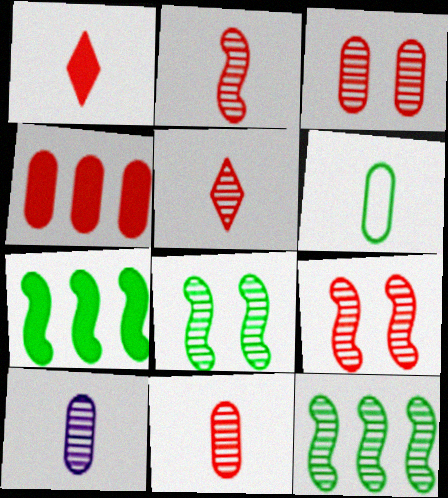[[2, 5, 11]]